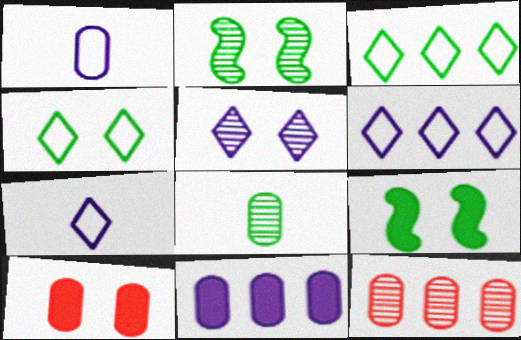[[3, 8, 9], 
[7, 9, 12]]